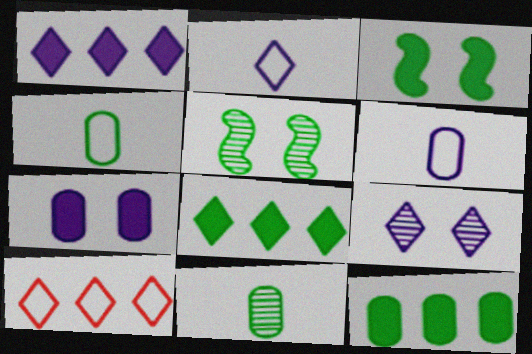[[1, 2, 9], 
[4, 5, 8]]